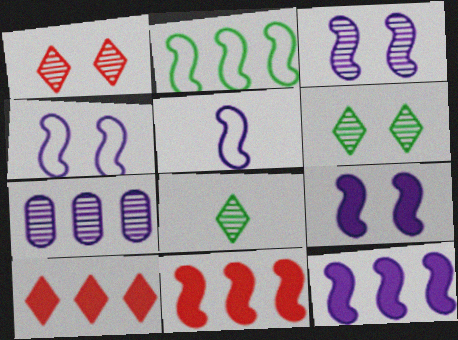[[2, 7, 10], 
[3, 4, 9], 
[3, 5, 12]]